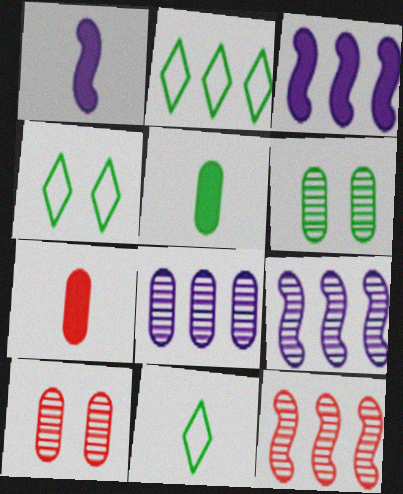[[1, 2, 10], 
[2, 4, 11], 
[3, 10, 11], 
[4, 7, 9]]